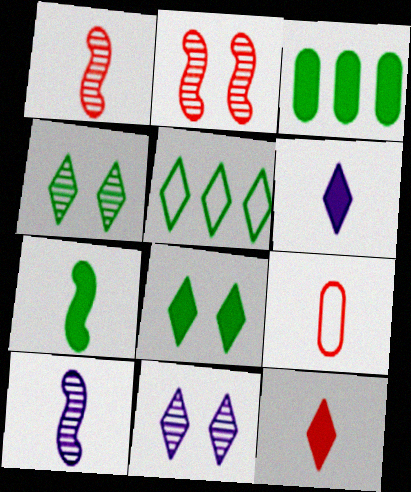[[1, 9, 12], 
[3, 7, 8], 
[5, 11, 12]]